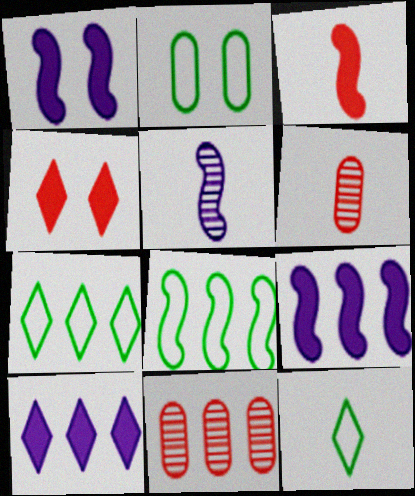[[1, 6, 7], 
[1, 11, 12], 
[2, 8, 12], 
[7, 9, 11], 
[8, 10, 11]]